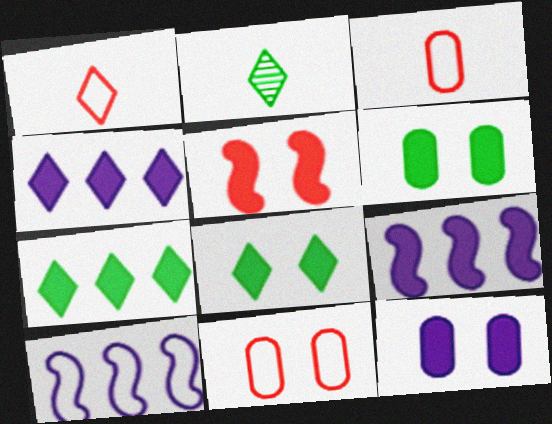[[2, 9, 11], 
[5, 8, 12]]